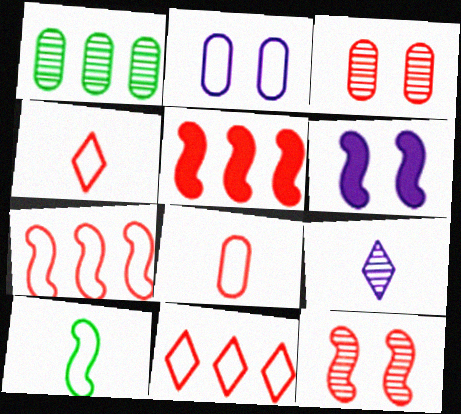[[1, 4, 6], 
[1, 9, 12], 
[2, 10, 11], 
[3, 4, 5]]